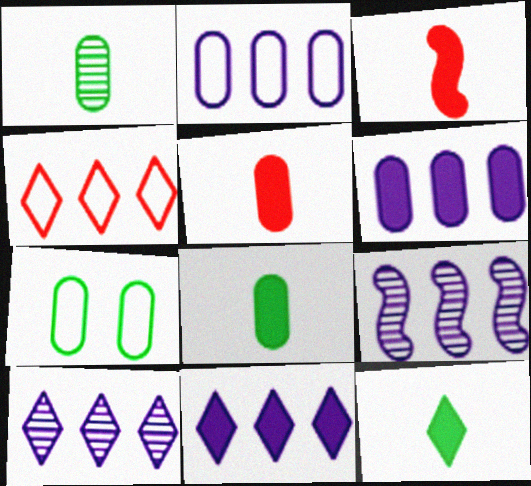[[2, 9, 11], 
[3, 7, 10]]